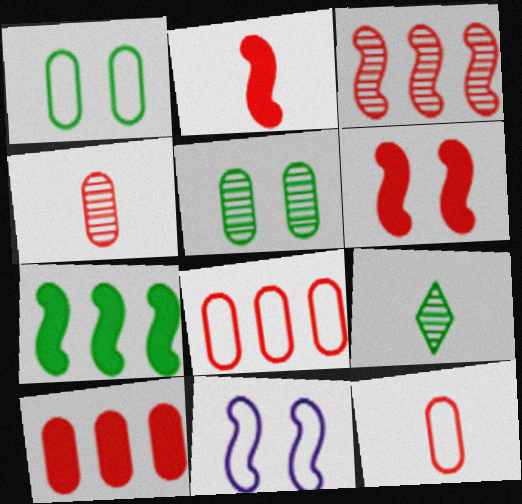[[1, 7, 9], 
[9, 10, 11]]